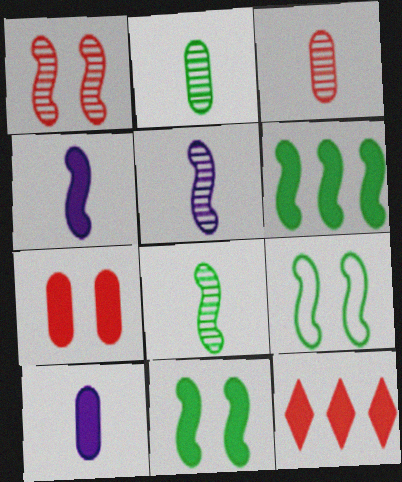[[6, 8, 9], 
[10, 11, 12]]